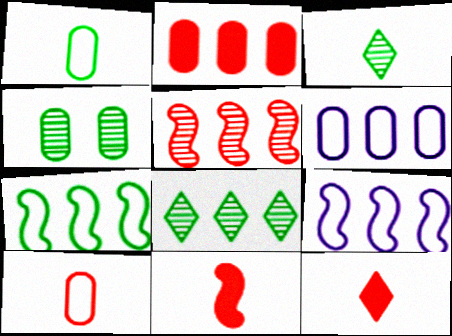[[2, 8, 9], 
[4, 9, 12]]